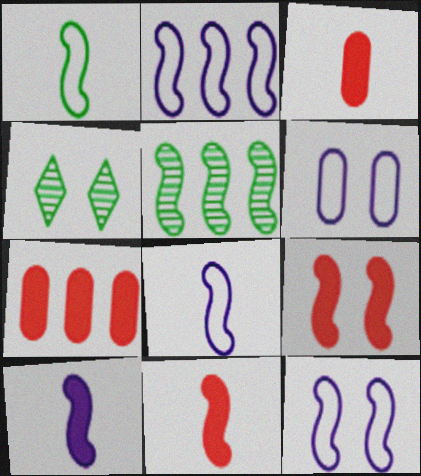[[2, 3, 4], 
[2, 8, 12], 
[4, 6, 9], 
[4, 7, 8], 
[5, 8, 9], 
[5, 11, 12]]